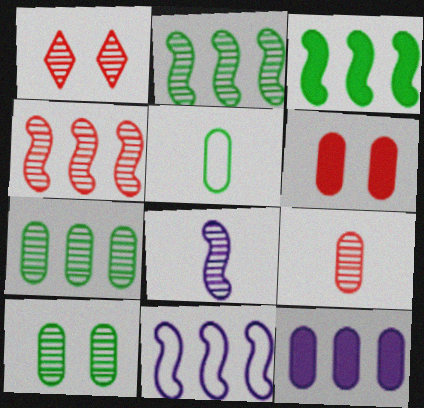[[1, 4, 9], 
[1, 7, 8], 
[3, 4, 11]]